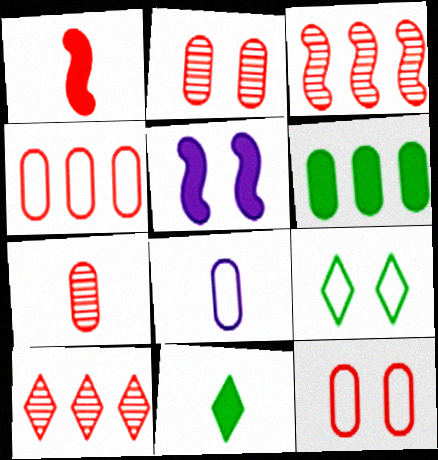[[1, 10, 12], 
[2, 5, 9], 
[2, 6, 8]]